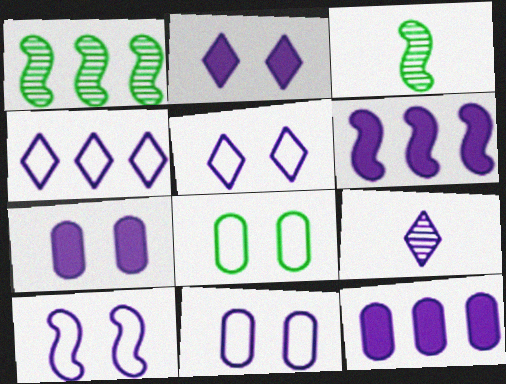[[2, 4, 9], 
[5, 10, 11], 
[6, 9, 11], 
[9, 10, 12]]